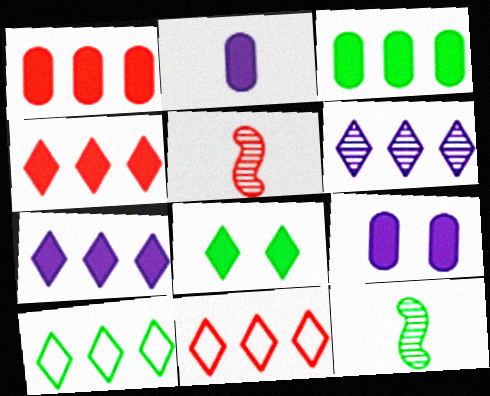[[4, 6, 10], 
[5, 9, 10], 
[9, 11, 12]]